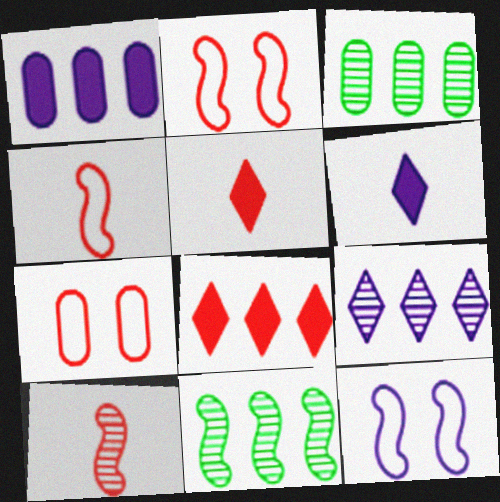[[2, 3, 6], 
[3, 5, 12], 
[6, 7, 11], 
[7, 8, 10]]